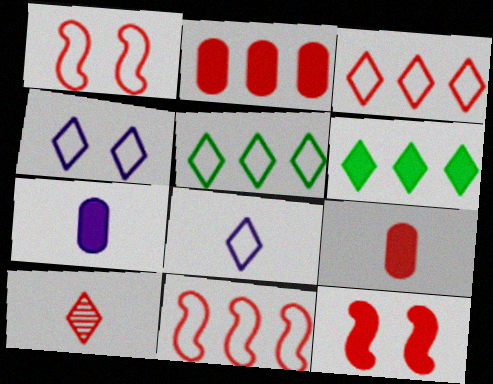[[1, 2, 10], 
[4, 6, 10], 
[6, 7, 12]]